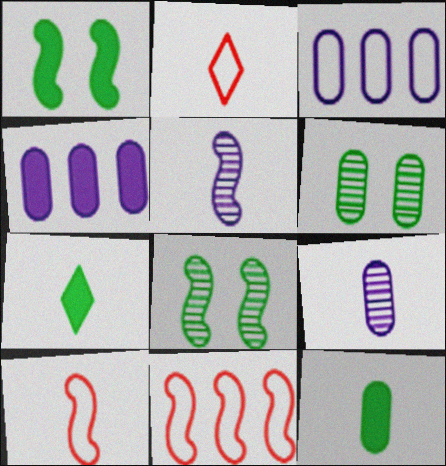[[1, 5, 11], 
[2, 4, 8], 
[2, 5, 12], 
[7, 9, 10]]